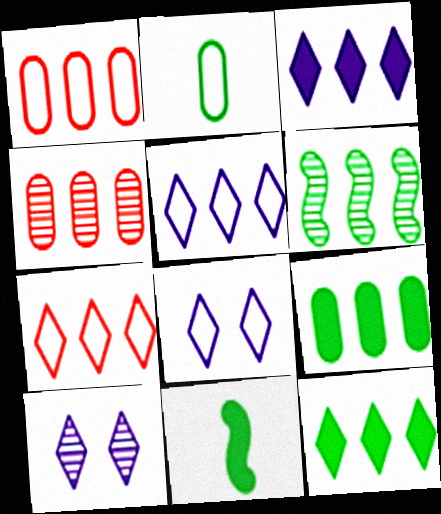[[1, 3, 6], 
[1, 10, 11], 
[4, 8, 11]]